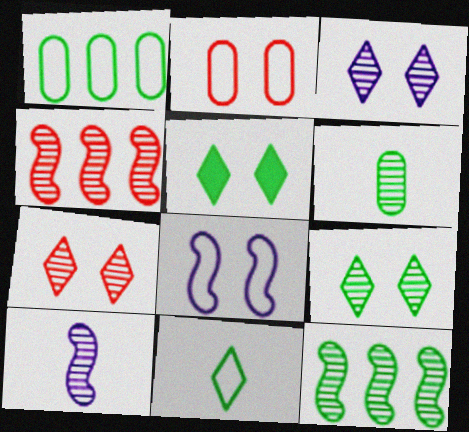[[3, 4, 6], 
[3, 7, 9], 
[6, 9, 12]]